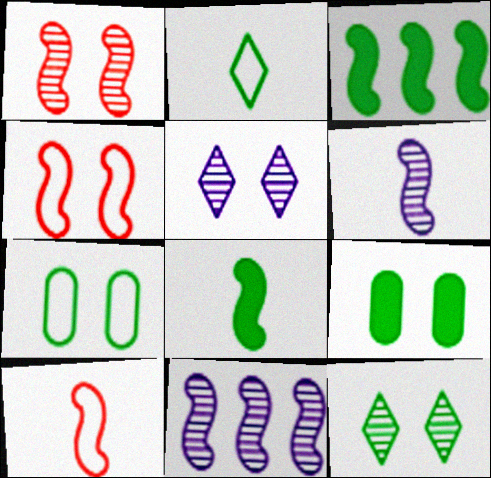[[3, 4, 6], 
[4, 5, 9], 
[4, 8, 11], 
[6, 8, 10]]